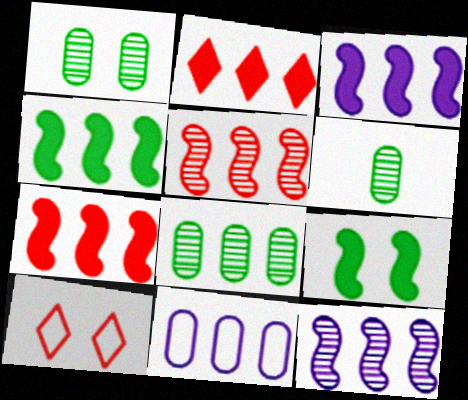[[1, 6, 8], 
[3, 4, 7], 
[3, 6, 10]]